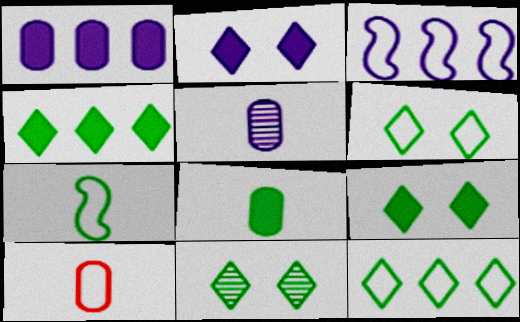[[2, 3, 5], 
[3, 6, 10], 
[5, 8, 10], 
[6, 9, 11]]